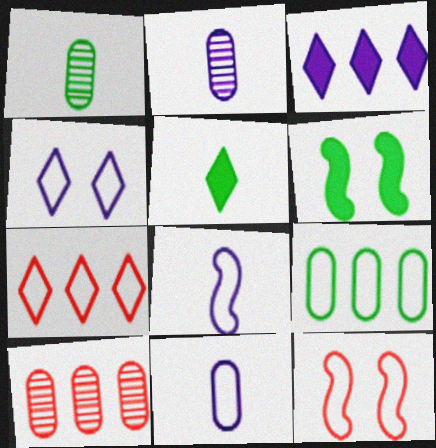[[1, 3, 12], 
[2, 6, 7]]